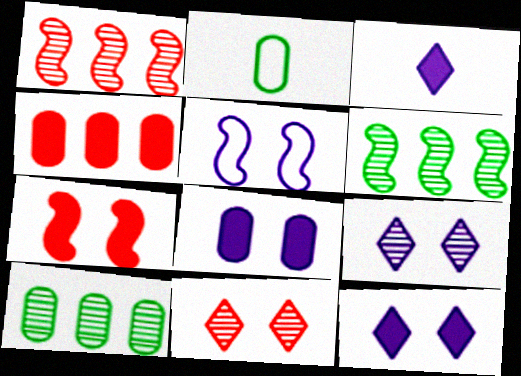[[1, 2, 12], 
[5, 8, 9]]